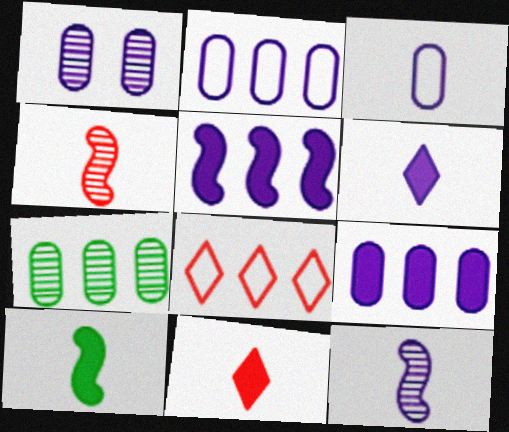[[1, 3, 9], 
[1, 8, 10], 
[3, 6, 12], 
[5, 7, 8]]